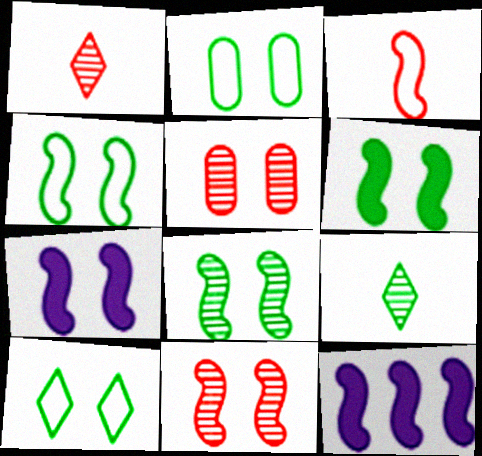[[1, 2, 12], 
[2, 4, 10], 
[3, 8, 12], 
[4, 6, 8], 
[4, 7, 11], 
[5, 7, 10]]